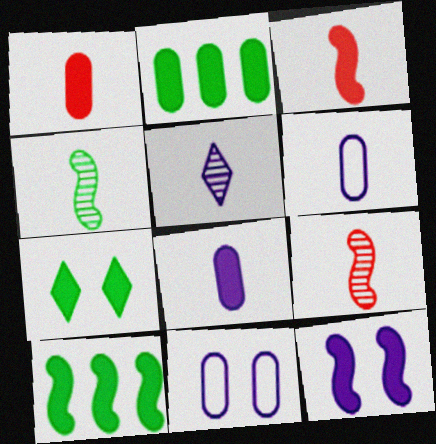[[3, 10, 12]]